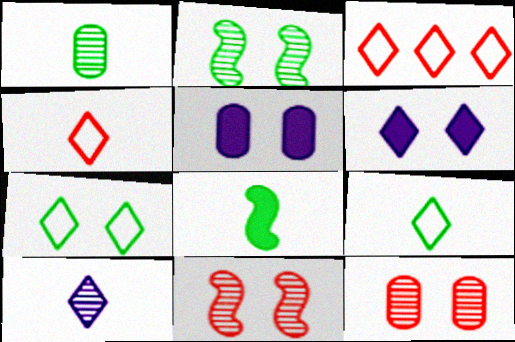[[1, 8, 9], 
[5, 7, 11]]